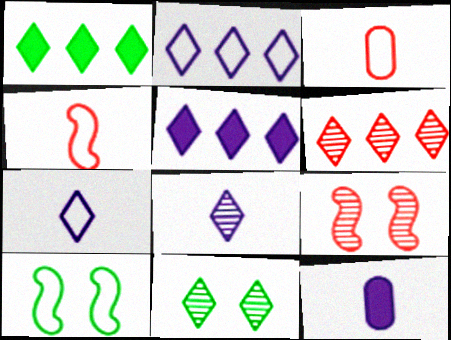[[1, 2, 6], 
[2, 3, 10], 
[6, 8, 11], 
[6, 10, 12]]